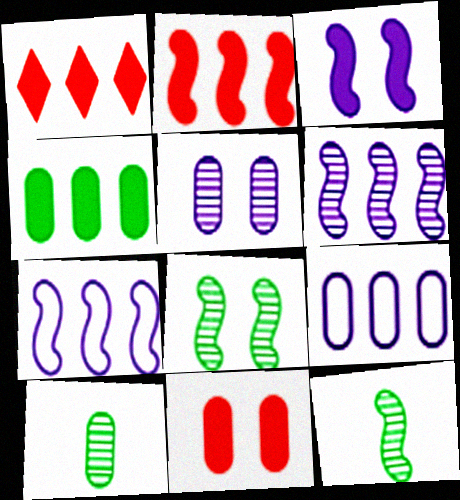[[9, 10, 11]]